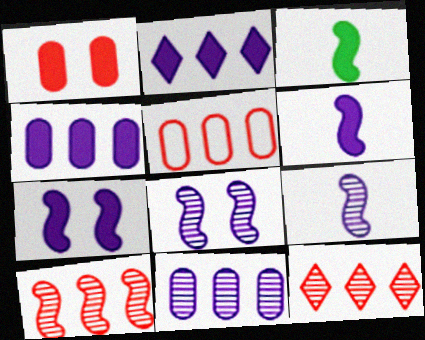[[1, 2, 3]]